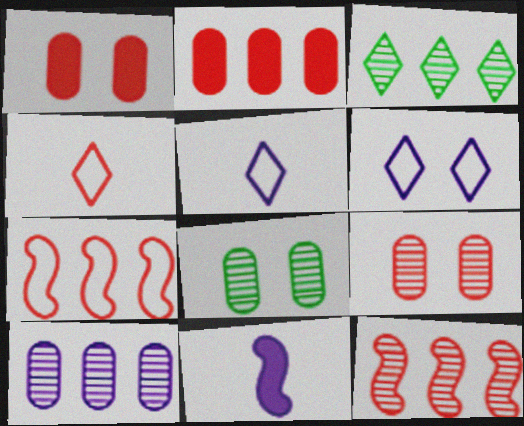[[1, 4, 12], 
[3, 10, 12], 
[6, 10, 11]]